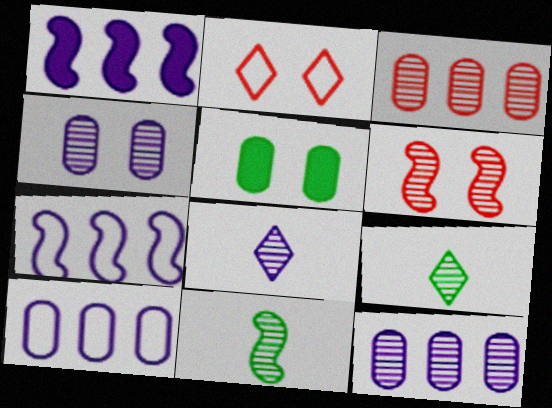[[6, 9, 12]]